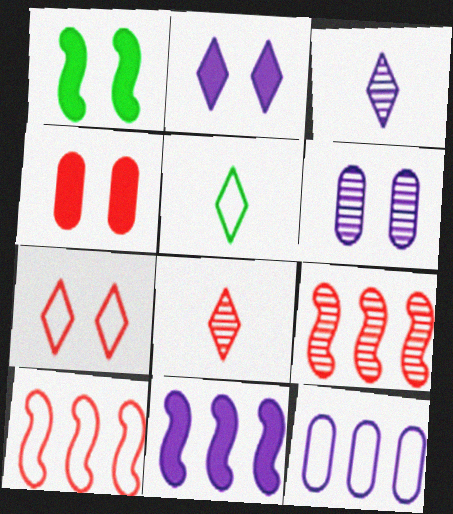[[1, 2, 4], 
[1, 6, 7], 
[1, 8, 12], 
[4, 8, 10]]